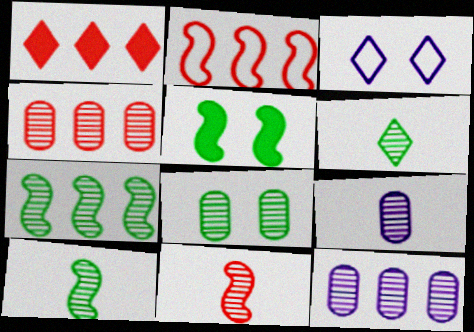[[1, 2, 4], 
[1, 3, 6], 
[4, 8, 9], 
[6, 7, 8], 
[6, 9, 11]]